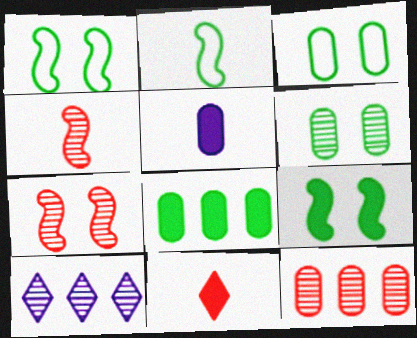[[3, 5, 12], 
[4, 6, 10]]